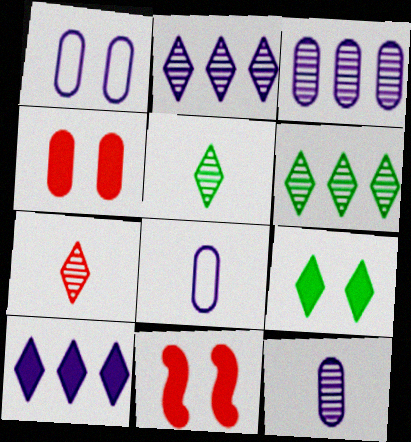[[6, 8, 11]]